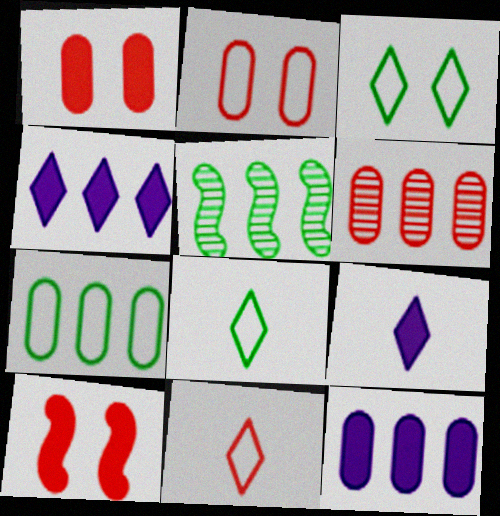[[2, 5, 9], 
[6, 7, 12], 
[6, 10, 11]]